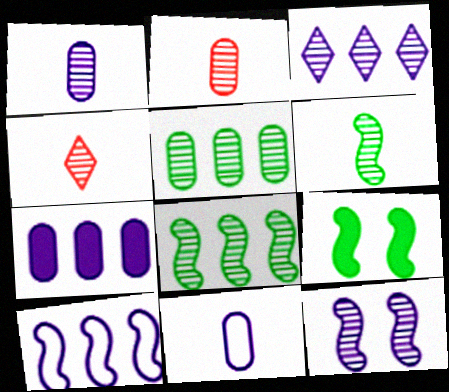[[1, 3, 12], 
[1, 4, 6], 
[3, 7, 10], 
[4, 5, 12]]